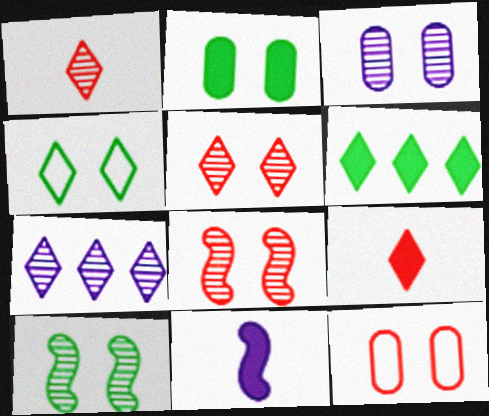[[2, 3, 12], 
[2, 4, 10], 
[3, 5, 10], 
[4, 7, 9]]